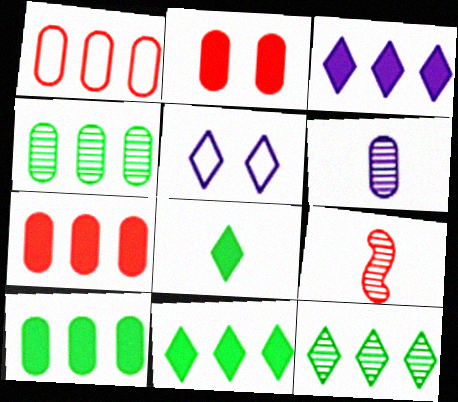[[5, 9, 10]]